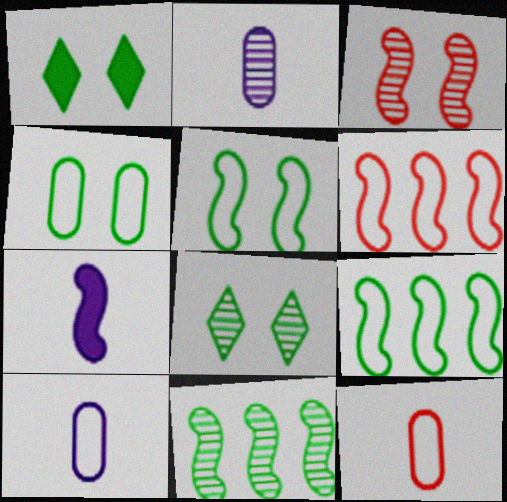[[1, 2, 6], 
[3, 7, 9]]